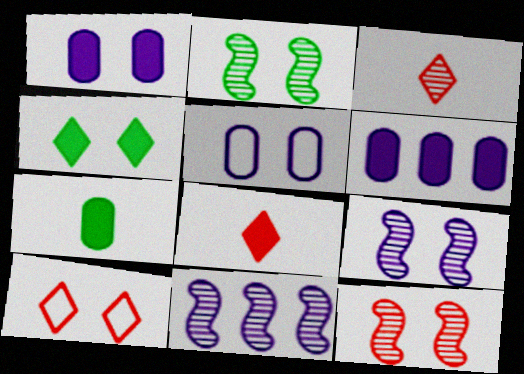[[1, 2, 10], 
[2, 9, 12], 
[4, 5, 12], 
[7, 10, 11]]